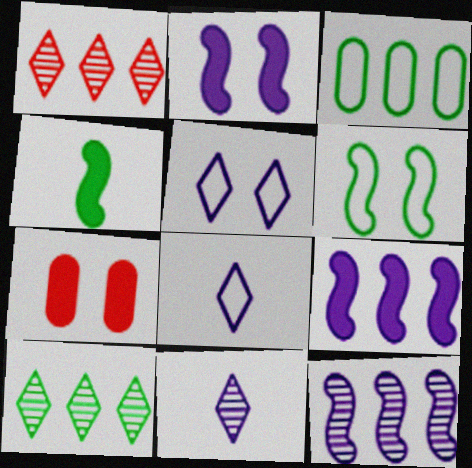[[1, 3, 9]]